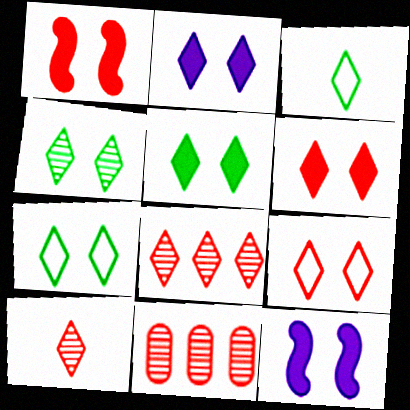[[2, 3, 8], 
[2, 4, 9], 
[2, 5, 6], 
[3, 11, 12], 
[4, 5, 7]]